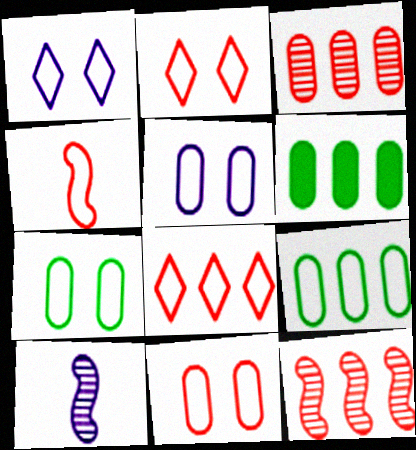[[1, 4, 9], 
[2, 6, 10], 
[4, 8, 11], 
[5, 7, 11]]